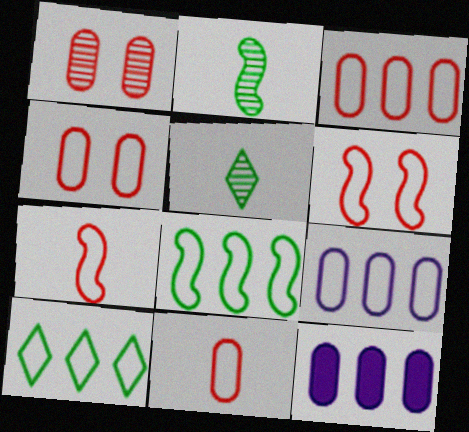[[3, 4, 11], 
[5, 6, 12]]